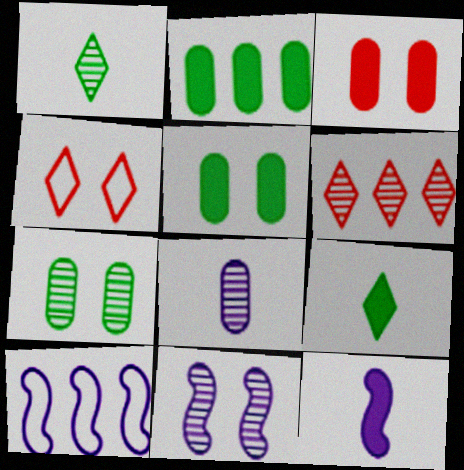[[1, 3, 10], 
[2, 6, 10], 
[4, 5, 11], 
[10, 11, 12]]